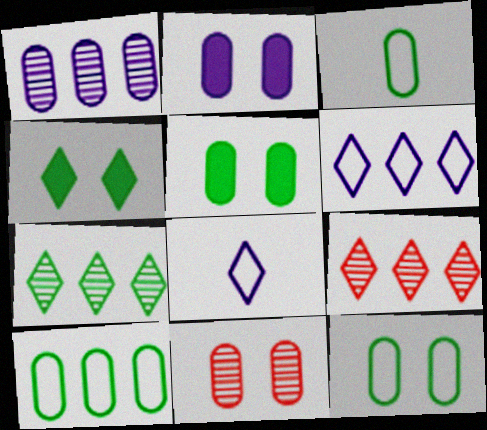[[2, 11, 12], 
[3, 10, 12], 
[4, 8, 9]]